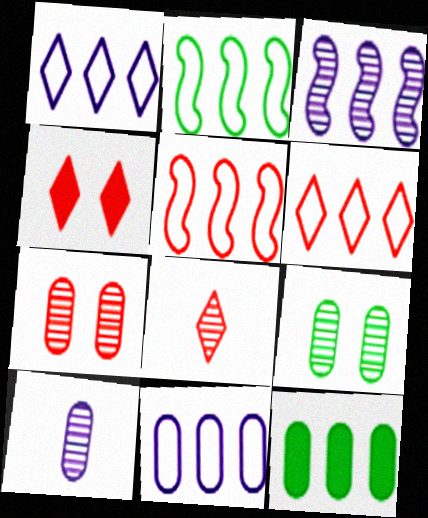[[2, 4, 10], 
[2, 6, 11], 
[3, 6, 12], 
[3, 8, 9], 
[4, 6, 8]]